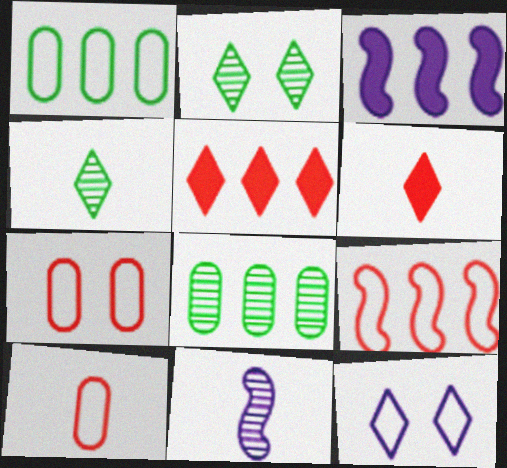[[2, 3, 10], 
[3, 4, 7], 
[4, 5, 12]]